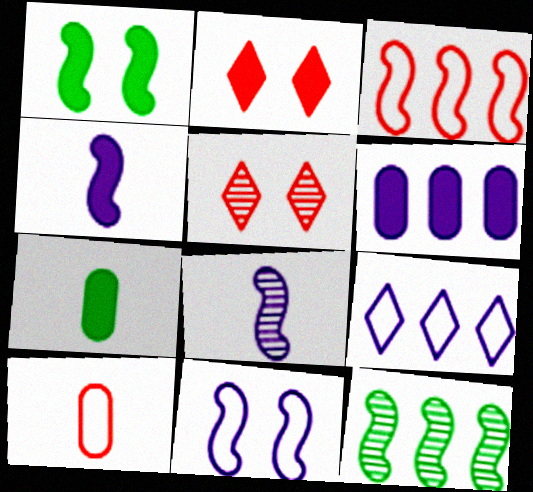[[1, 3, 8]]